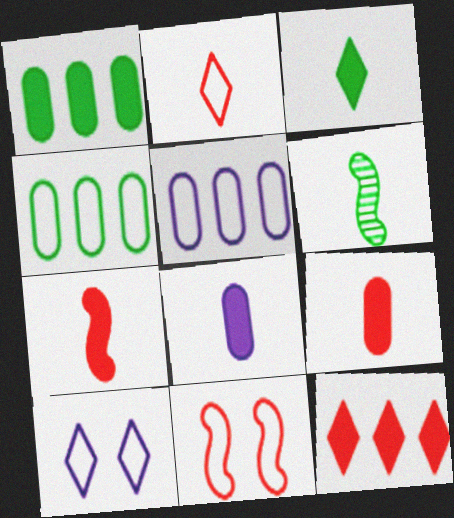[[2, 6, 8], 
[3, 7, 8]]